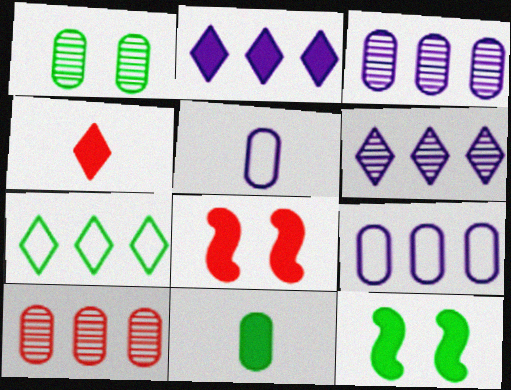[[2, 8, 11]]